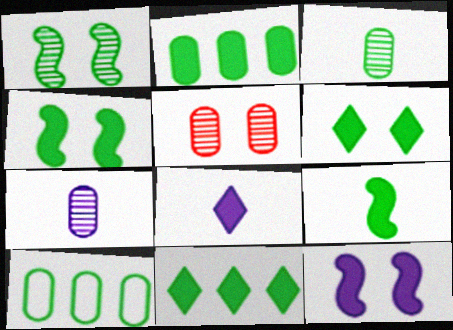[[2, 6, 9]]